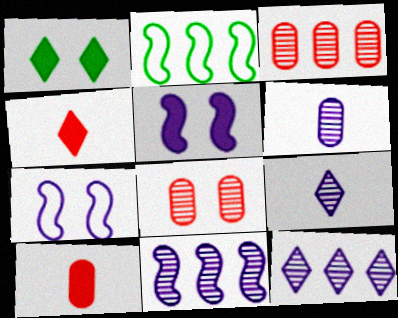[[1, 7, 8]]